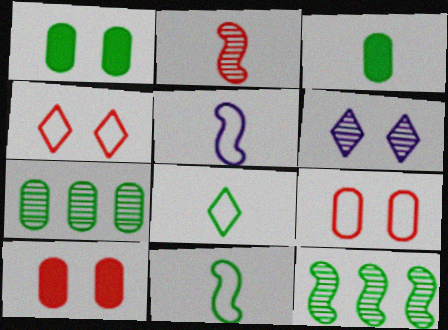[[1, 8, 12], 
[2, 6, 7]]